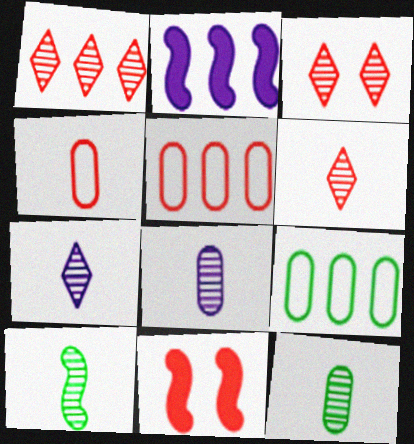[[1, 2, 9], 
[1, 3, 6], 
[1, 4, 11], 
[5, 6, 11], 
[6, 8, 10], 
[7, 9, 11]]